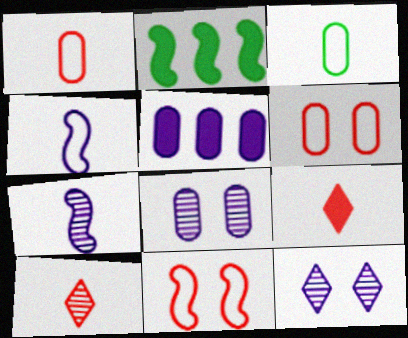[[1, 2, 12], 
[2, 7, 11], 
[3, 7, 9], 
[4, 5, 12]]